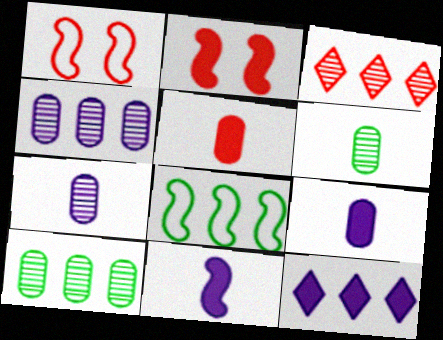[[1, 3, 5], 
[1, 6, 12]]